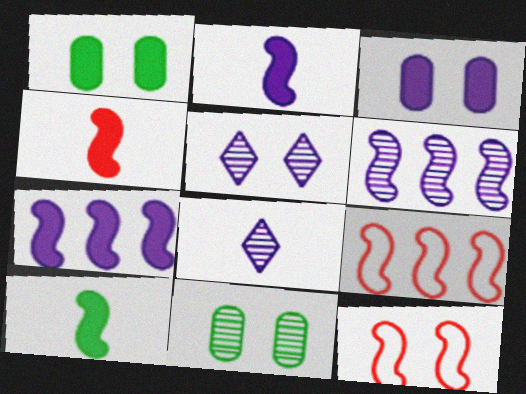[[1, 5, 12], 
[1, 8, 9], 
[2, 4, 10], 
[6, 10, 12]]